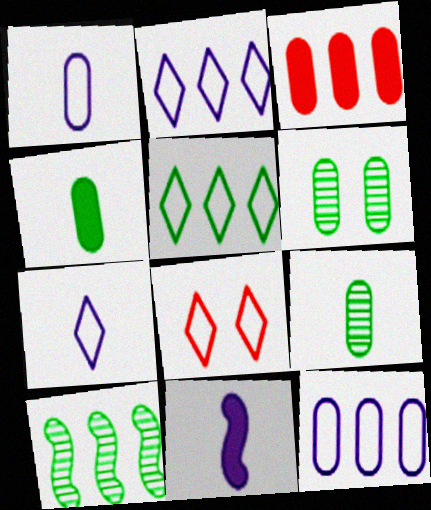[[1, 3, 6], 
[2, 3, 10], 
[5, 7, 8]]